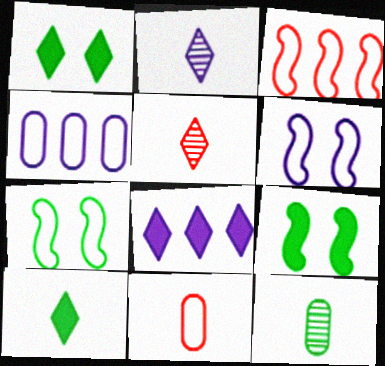[[4, 5, 9]]